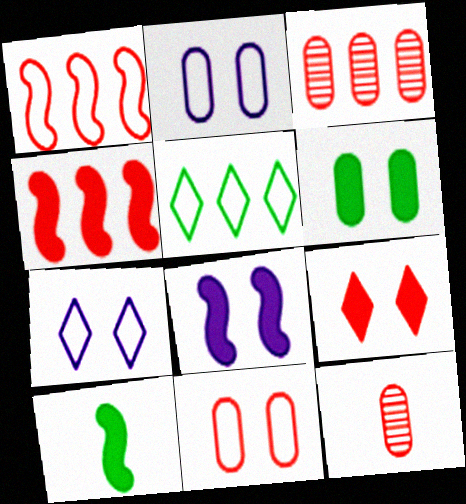[[1, 9, 12], 
[3, 7, 10], 
[4, 8, 10], 
[5, 8, 12], 
[6, 8, 9]]